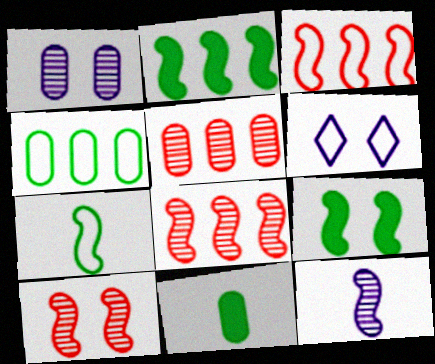[[3, 9, 12], 
[6, 8, 11]]